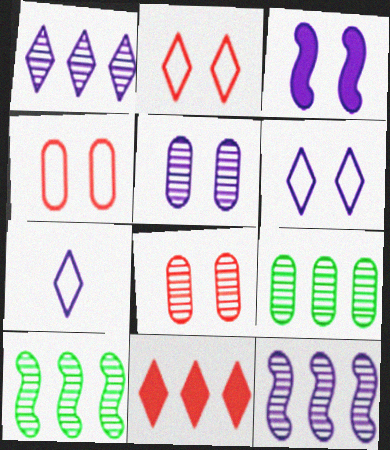[[3, 5, 6]]